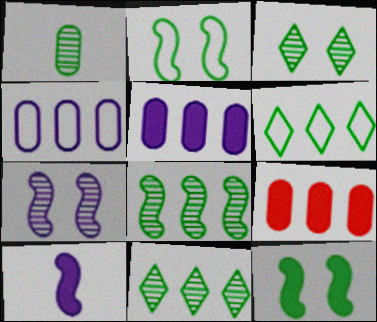[[1, 3, 8], 
[1, 6, 12]]